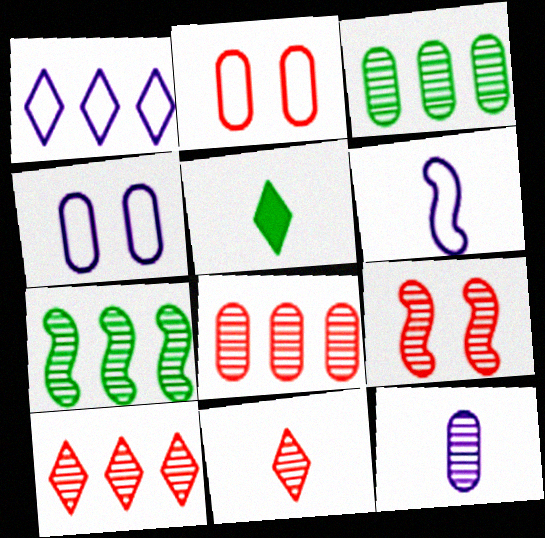[[1, 4, 6], 
[8, 9, 11]]